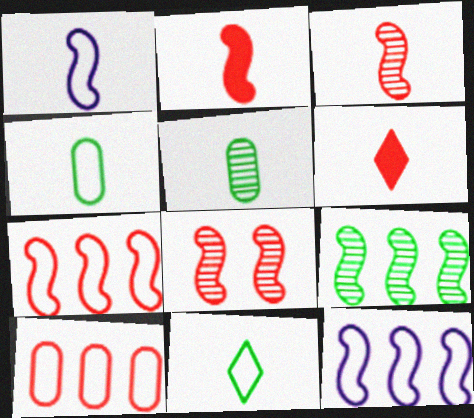[[1, 5, 6], 
[2, 7, 8], 
[6, 8, 10]]